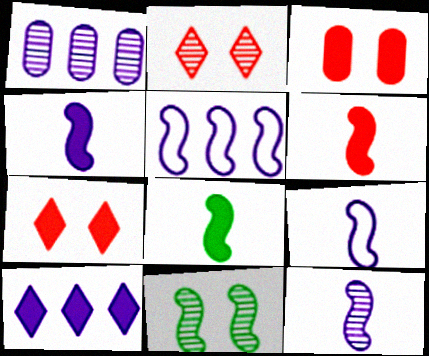[[1, 5, 10], 
[3, 8, 10], 
[4, 6, 8], 
[4, 9, 12], 
[5, 6, 11]]